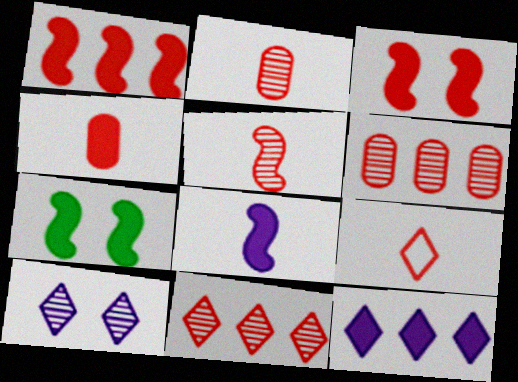[[1, 7, 8], 
[3, 6, 9], 
[4, 5, 9], 
[4, 7, 12]]